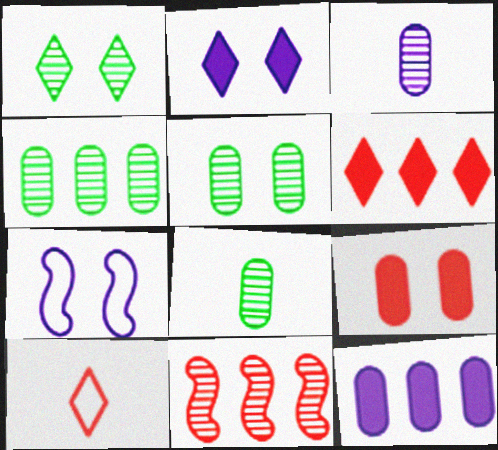[[1, 3, 11], 
[1, 7, 9], 
[4, 5, 8], 
[6, 7, 8], 
[9, 10, 11]]